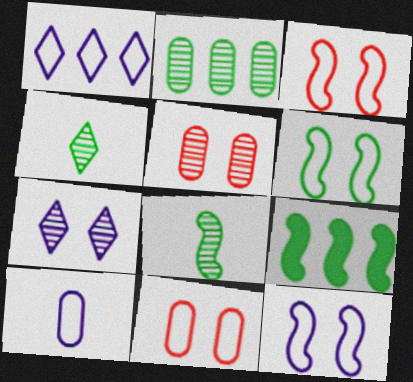[[1, 10, 12], 
[3, 6, 12], 
[6, 8, 9]]